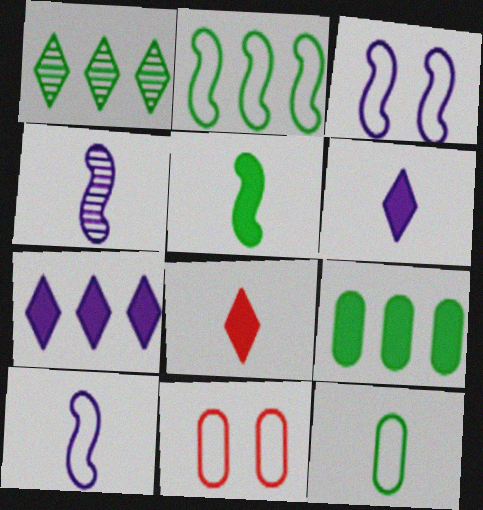[[1, 2, 9], 
[4, 8, 12]]